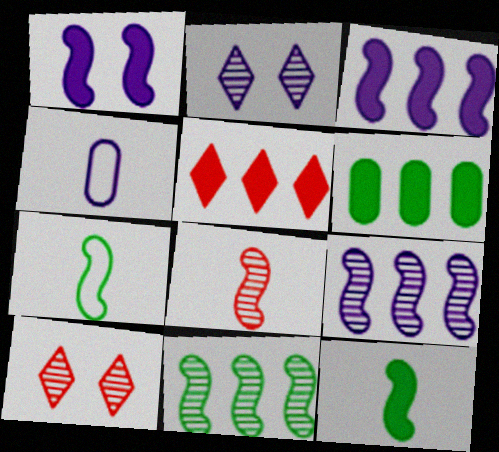[[2, 3, 4], 
[3, 5, 6]]